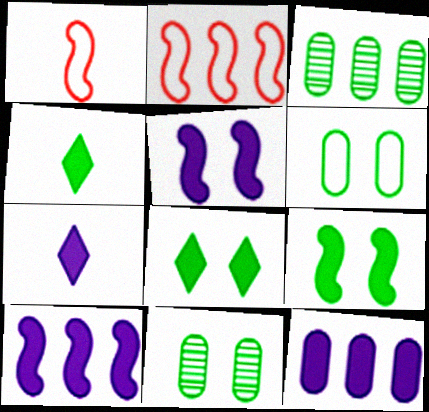[[2, 7, 11], 
[5, 7, 12]]